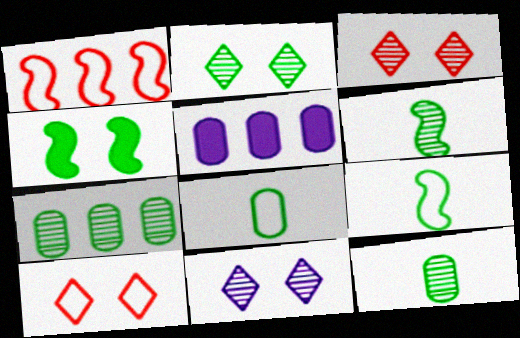[[2, 3, 11], 
[2, 6, 7], 
[3, 5, 9], 
[5, 6, 10]]